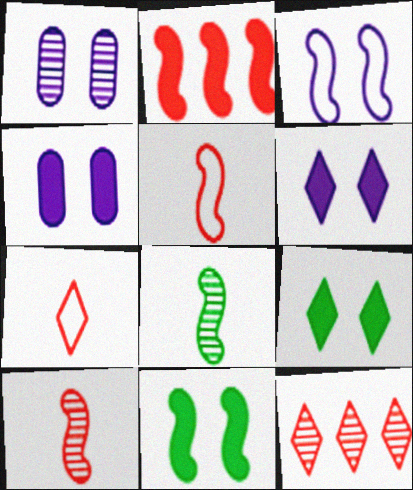[[1, 3, 6], 
[1, 8, 12], 
[2, 3, 8]]